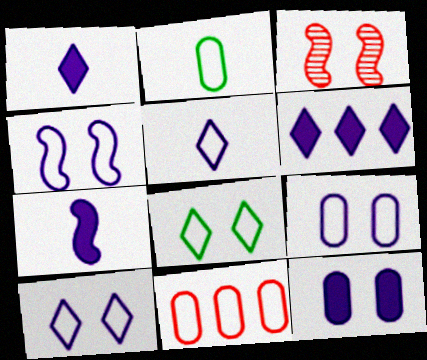[[2, 3, 6], 
[2, 9, 11], 
[3, 8, 12], 
[4, 9, 10], 
[6, 7, 12]]